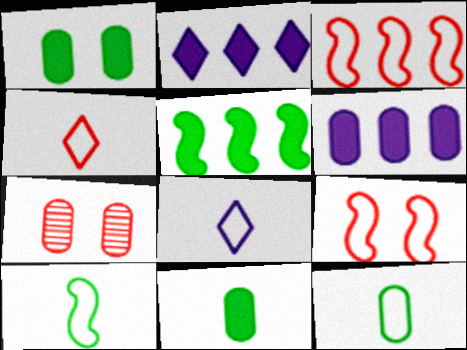[[2, 7, 10], 
[5, 7, 8], 
[6, 7, 12]]